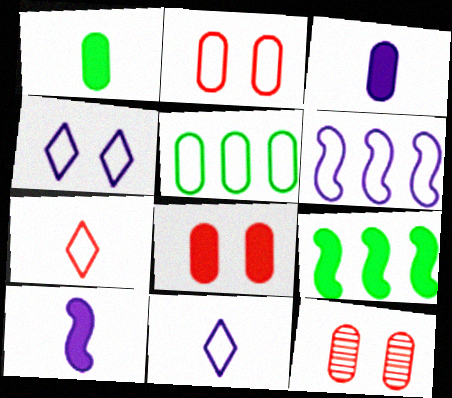[[2, 8, 12], 
[3, 5, 12], 
[9, 11, 12]]